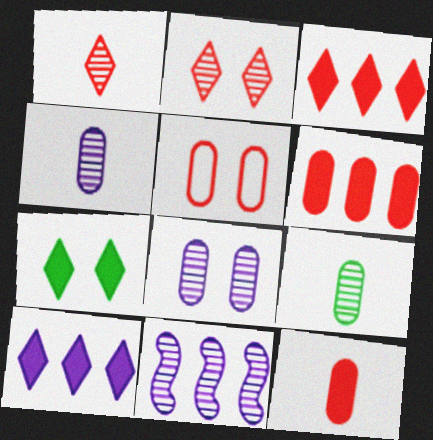[[2, 9, 11]]